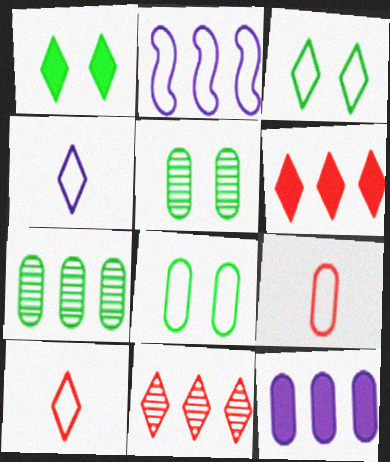[[1, 4, 11], 
[2, 3, 9], 
[2, 6, 7], 
[2, 8, 10], 
[5, 9, 12]]